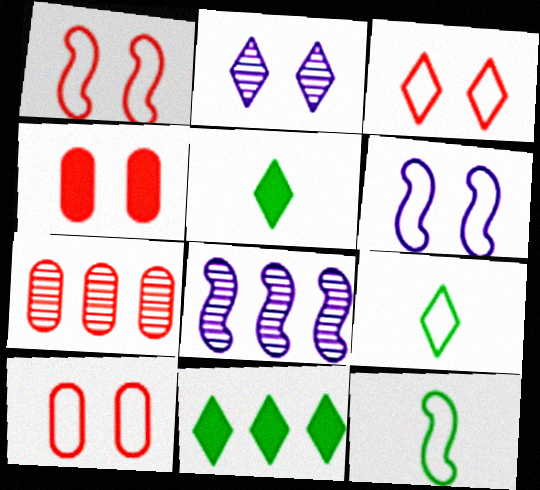[[1, 3, 10], 
[4, 8, 9], 
[5, 6, 7], 
[5, 8, 10]]